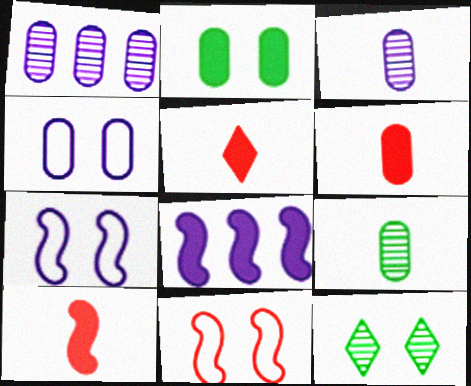[[2, 5, 8], 
[5, 6, 10]]